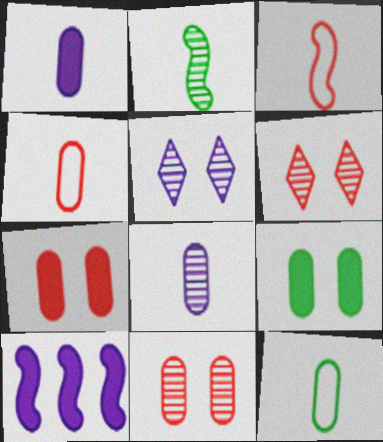[[6, 10, 12]]